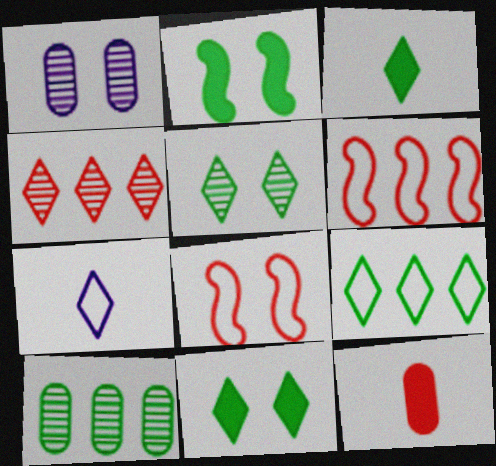[[1, 3, 6], 
[1, 8, 11], 
[3, 5, 9], 
[4, 7, 11], 
[4, 8, 12]]